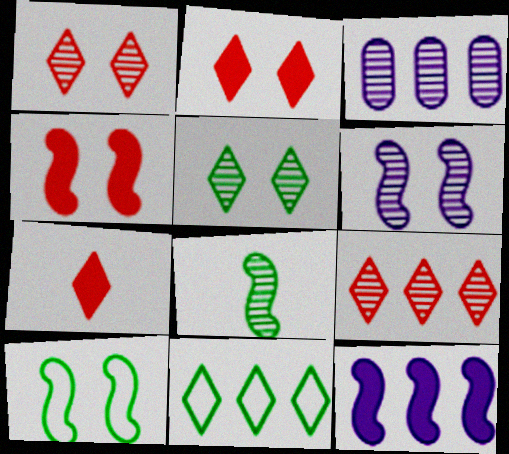[[1, 3, 8], 
[3, 7, 10], 
[4, 6, 10]]